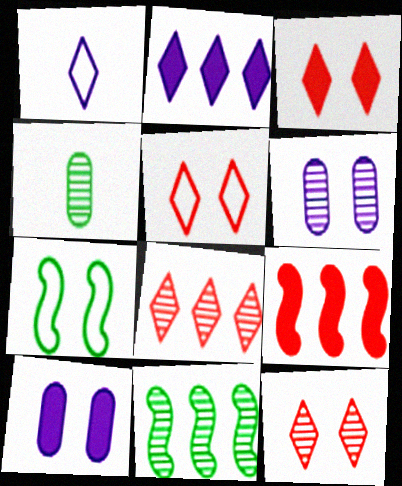[[3, 5, 12], 
[3, 6, 7], 
[7, 10, 12]]